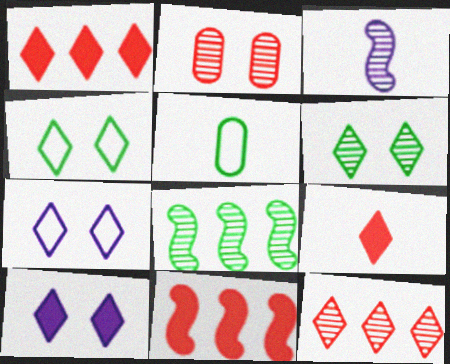[[3, 5, 9]]